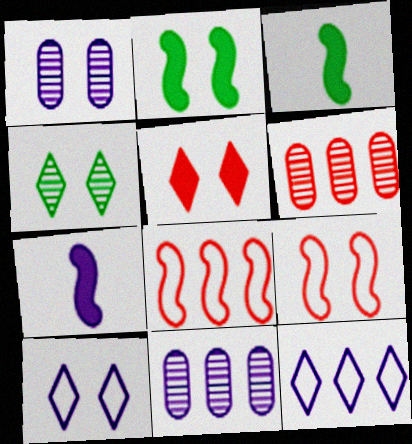[[1, 7, 12], 
[3, 6, 10], 
[4, 5, 10], 
[7, 10, 11]]